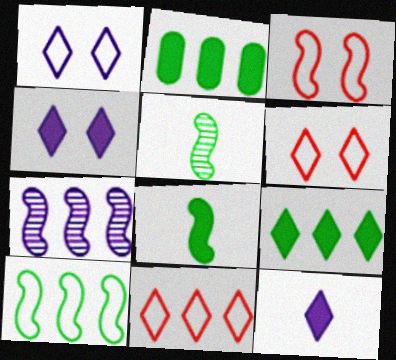[[2, 7, 11], 
[3, 7, 8]]